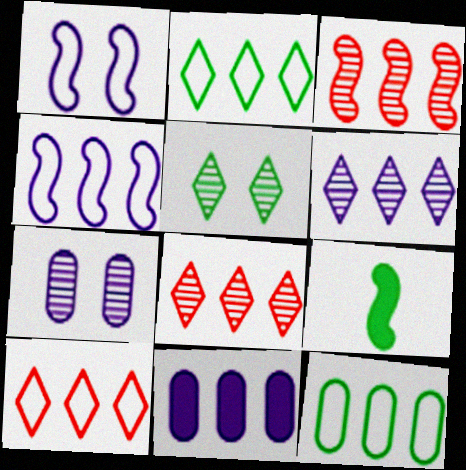[[1, 3, 9], 
[2, 3, 11], 
[4, 6, 11], 
[4, 10, 12], 
[5, 9, 12], 
[7, 9, 10]]